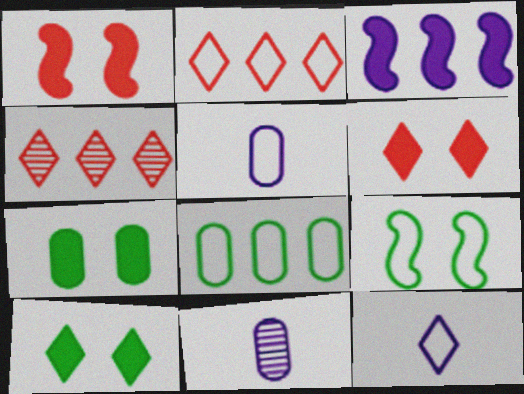[[2, 5, 9], 
[3, 4, 8], 
[4, 10, 12]]